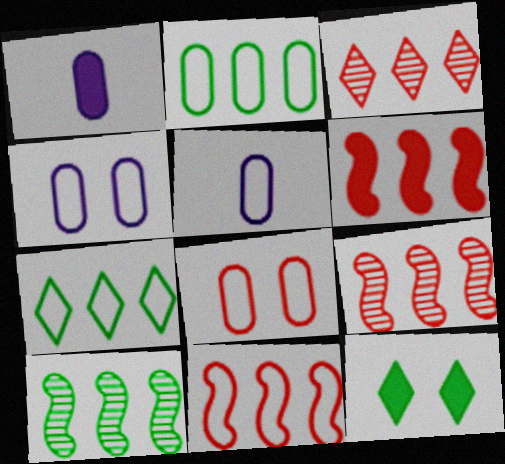[[1, 6, 12], 
[2, 5, 8], 
[5, 9, 12], 
[6, 9, 11]]